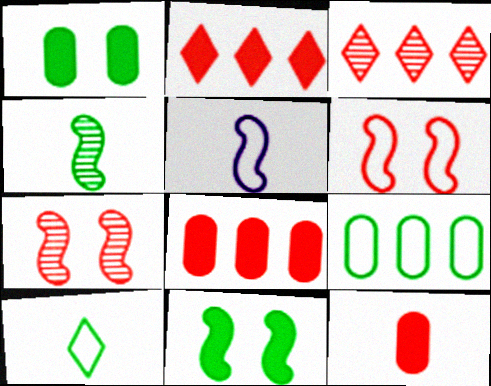[[1, 3, 5], 
[3, 6, 12]]